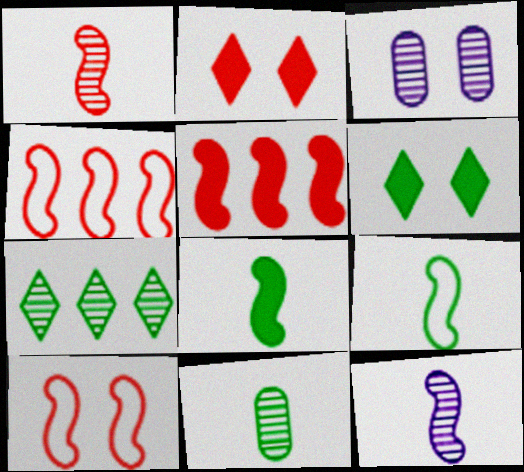[[1, 3, 7], 
[1, 5, 10], 
[3, 6, 10]]